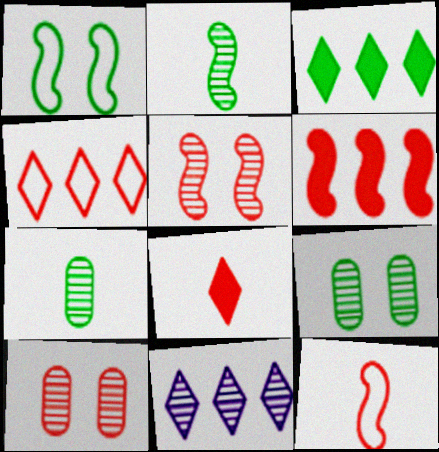[[1, 3, 7], 
[2, 10, 11], 
[3, 4, 11], 
[5, 6, 12], 
[5, 7, 11]]